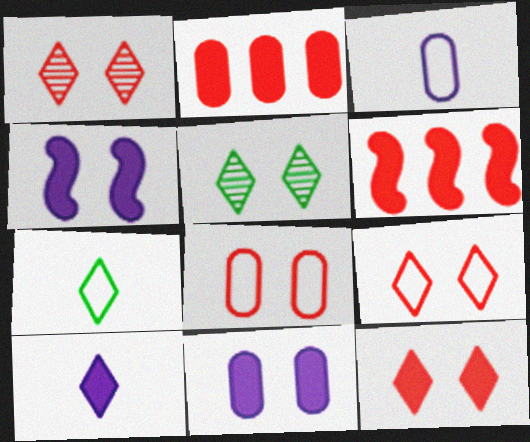[[1, 9, 12], 
[3, 5, 6], 
[4, 5, 8]]